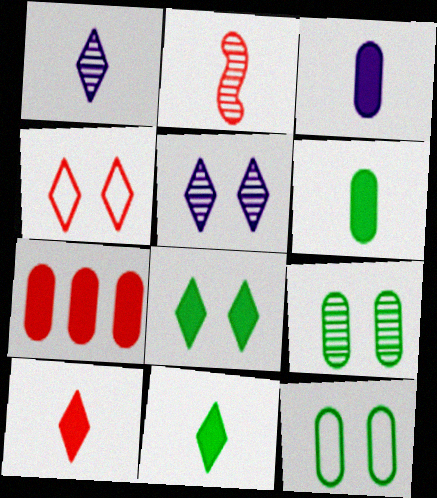[[2, 4, 7], 
[4, 5, 8]]